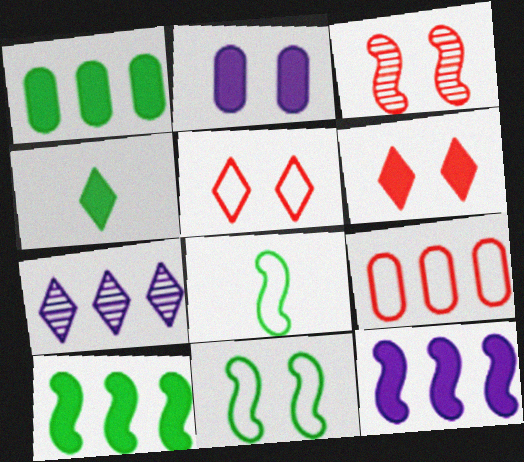[[3, 8, 12], 
[4, 5, 7], 
[7, 9, 10]]